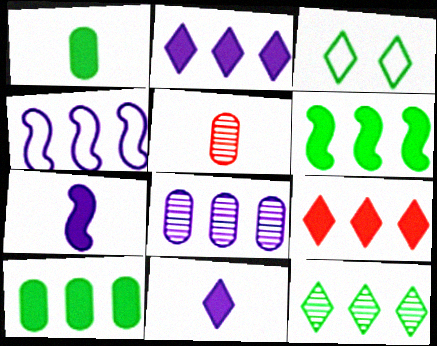[[2, 4, 8]]